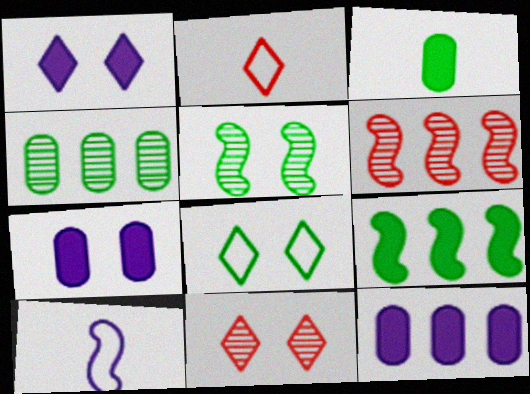[[1, 8, 11], 
[2, 5, 12]]